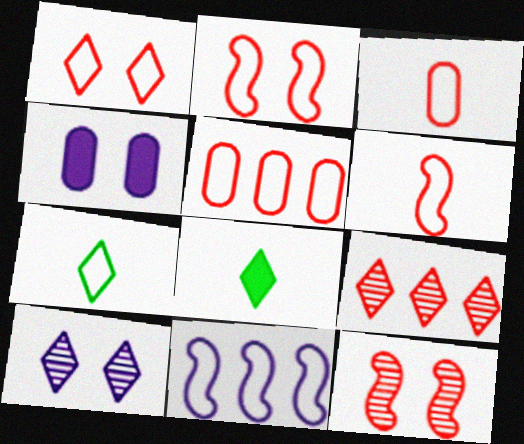[[1, 5, 6]]